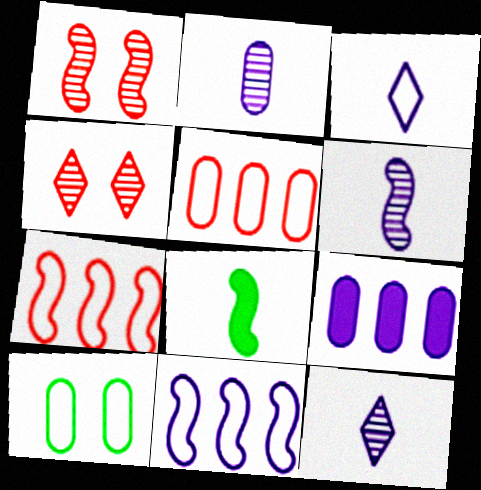[[1, 8, 11], 
[2, 6, 12], 
[3, 7, 10]]